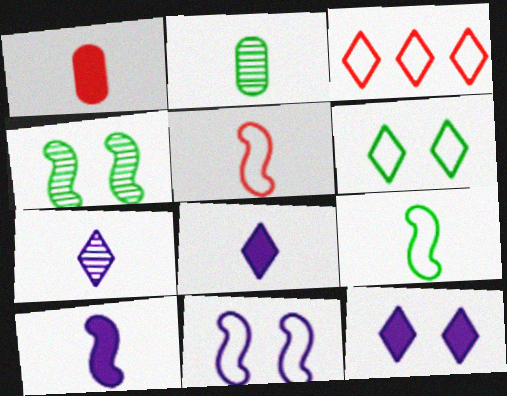[[1, 7, 9], 
[2, 5, 8]]